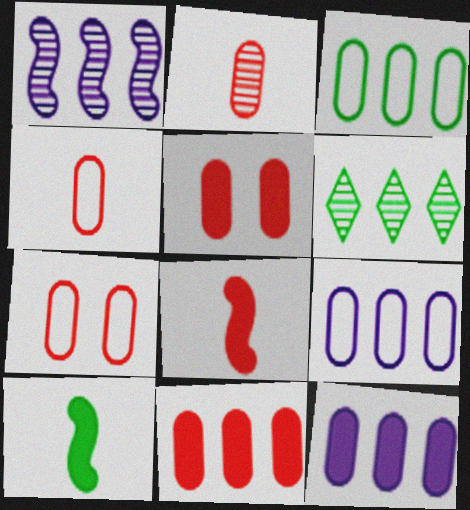[[2, 7, 11]]